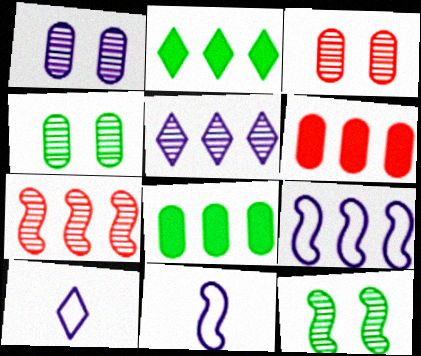[[1, 3, 4], 
[2, 3, 11], 
[6, 10, 12]]